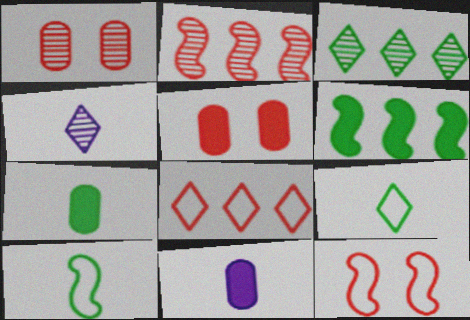[[3, 11, 12]]